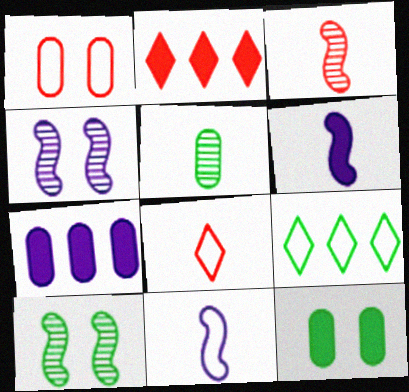[[1, 2, 3], 
[1, 5, 7], 
[1, 9, 11], 
[2, 6, 12], 
[5, 6, 8], 
[7, 8, 10]]